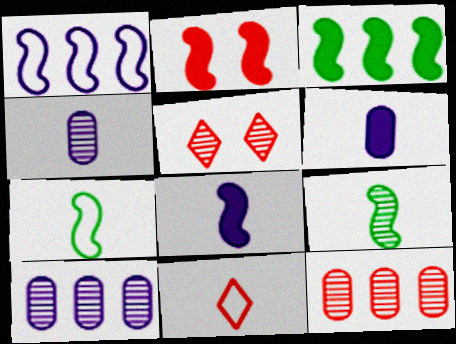[[1, 2, 9], 
[2, 3, 8], 
[2, 11, 12], 
[5, 9, 10], 
[6, 9, 11]]